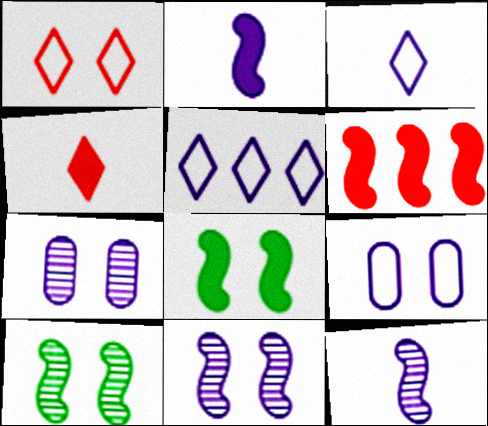[[1, 7, 8], 
[2, 5, 7], 
[2, 6, 8]]